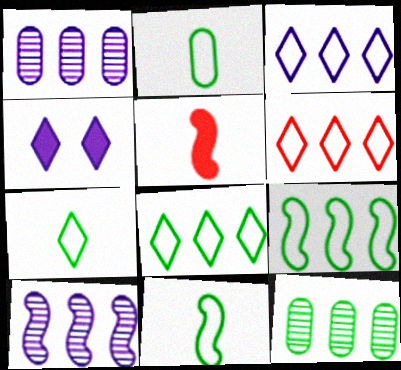[[2, 7, 11], 
[3, 6, 8]]